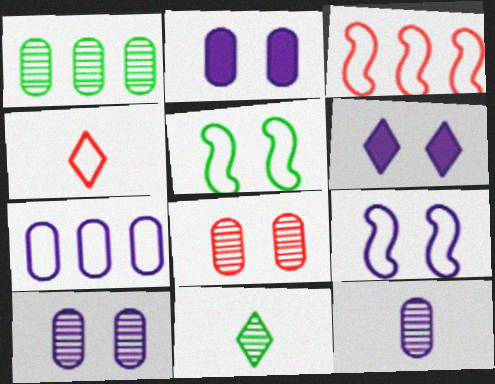[[1, 8, 12], 
[2, 3, 11], 
[2, 7, 12], 
[4, 5, 7], 
[5, 6, 8], 
[6, 9, 10]]